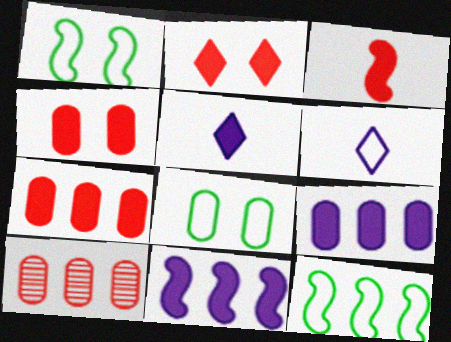[[1, 5, 10], 
[2, 3, 7]]